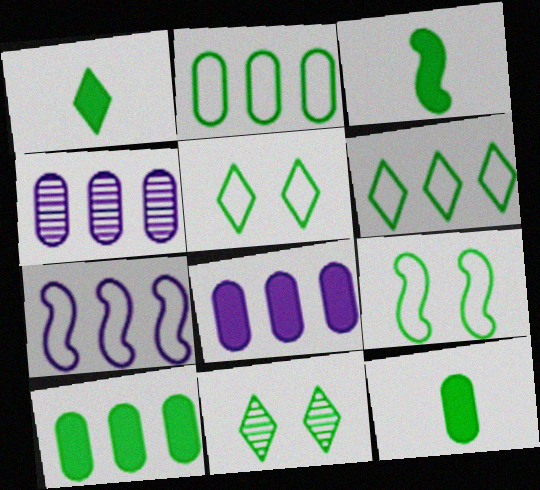[[1, 3, 12], 
[1, 6, 11], 
[2, 3, 11]]